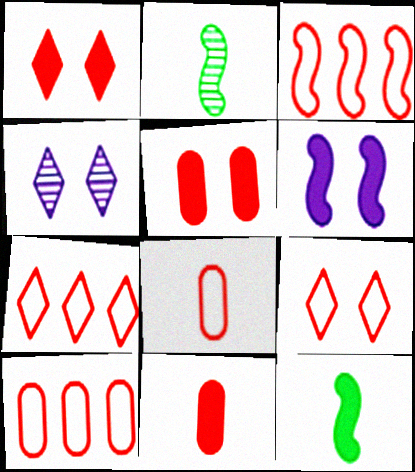[[2, 3, 6], 
[3, 7, 10], 
[3, 8, 9], 
[4, 10, 12]]